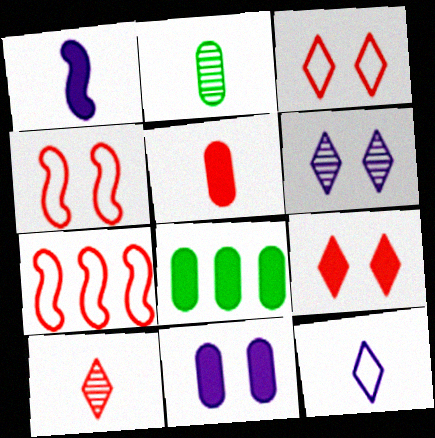[[1, 8, 9], 
[5, 8, 11]]